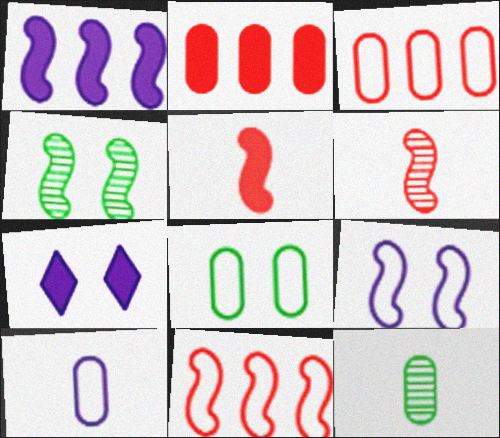[[3, 8, 10], 
[7, 11, 12]]